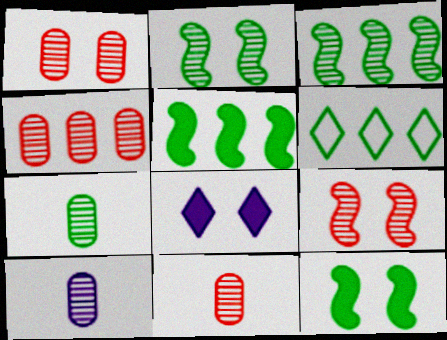[[1, 4, 11], 
[6, 7, 12], 
[7, 10, 11]]